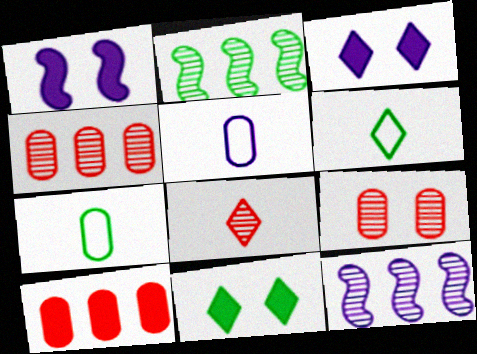[[1, 4, 6], 
[2, 7, 11], 
[3, 5, 12]]